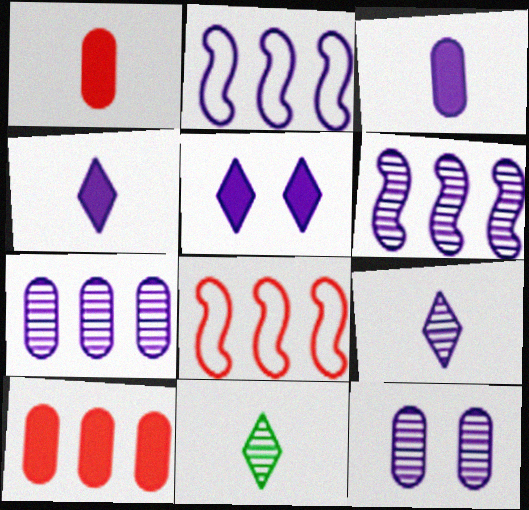[[2, 4, 12], 
[6, 9, 12]]